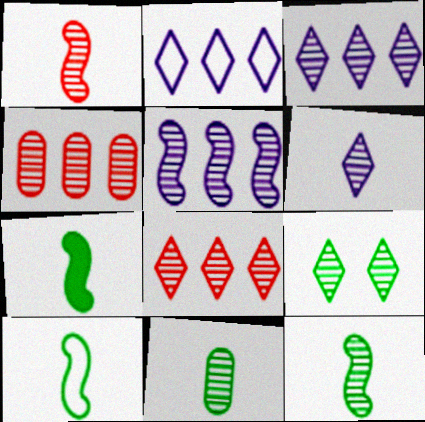[[1, 6, 11], 
[6, 8, 9], 
[7, 10, 12]]